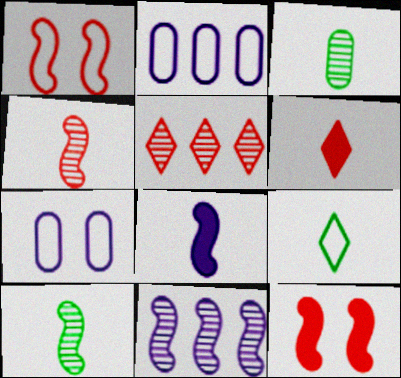[[1, 2, 9]]